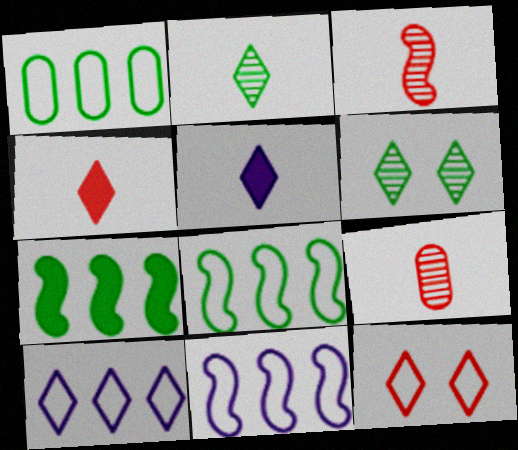[[4, 6, 10]]